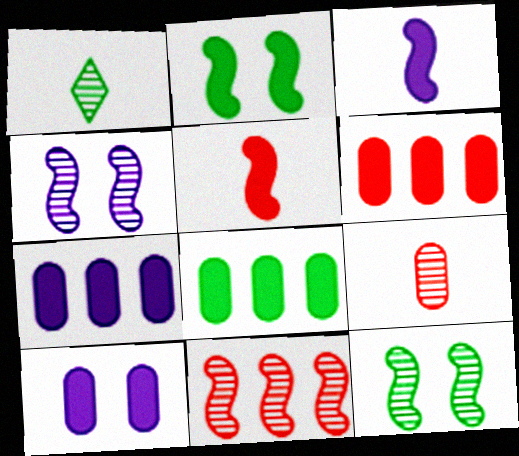[[6, 7, 8]]